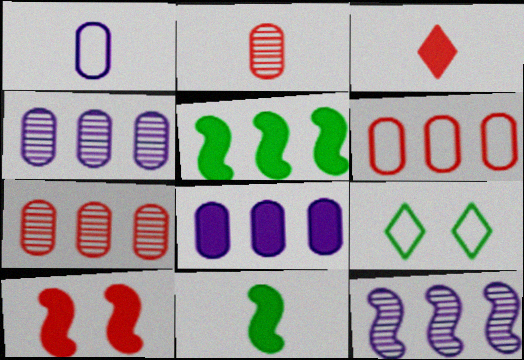[]